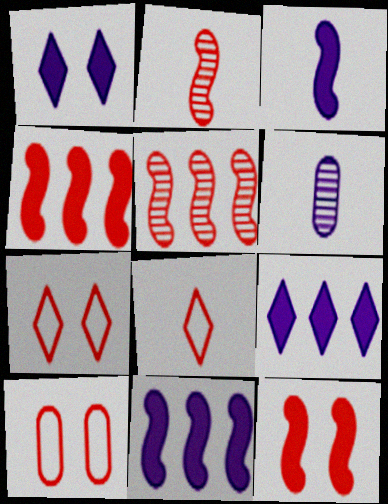[]